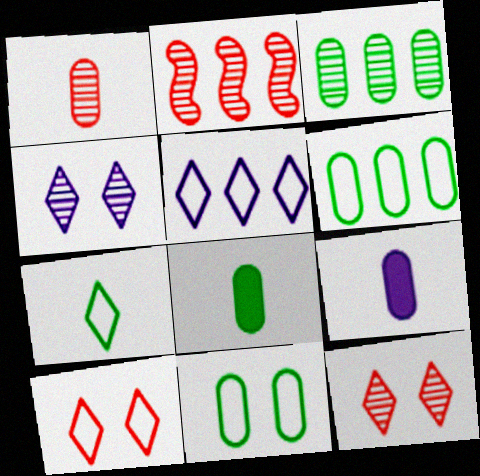[[1, 2, 12], 
[3, 8, 11], 
[5, 7, 10]]